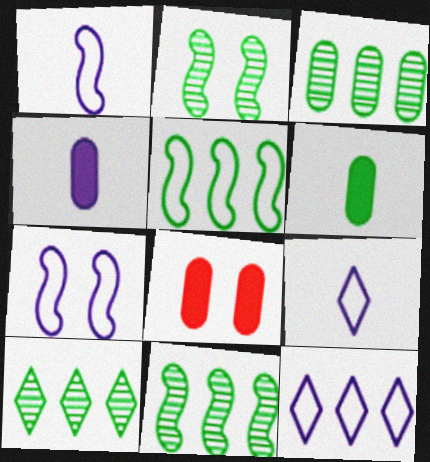[[1, 8, 10], 
[3, 10, 11], 
[8, 9, 11]]